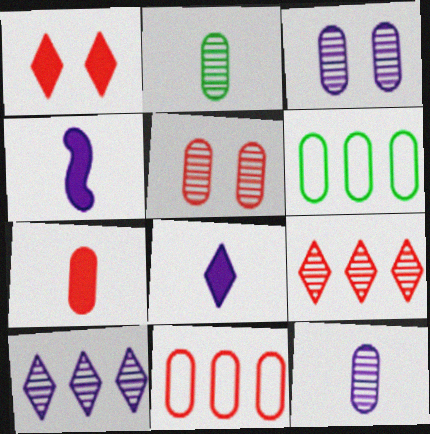[[3, 6, 7], 
[5, 7, 11]]